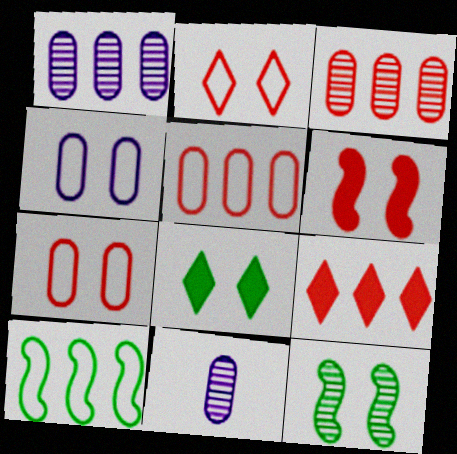[[1, 9, 10]]